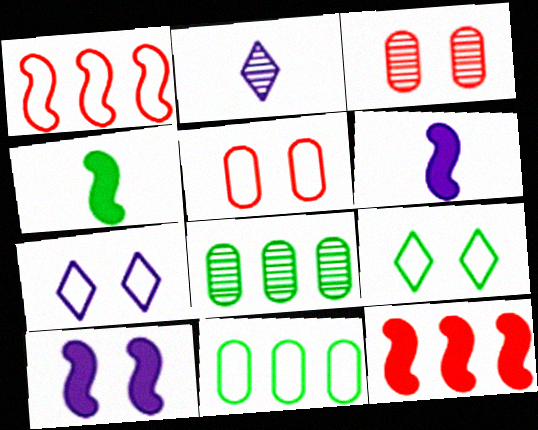[[3, 9, 10], 
[4, 8, 9], 
[4, 10, 12]]